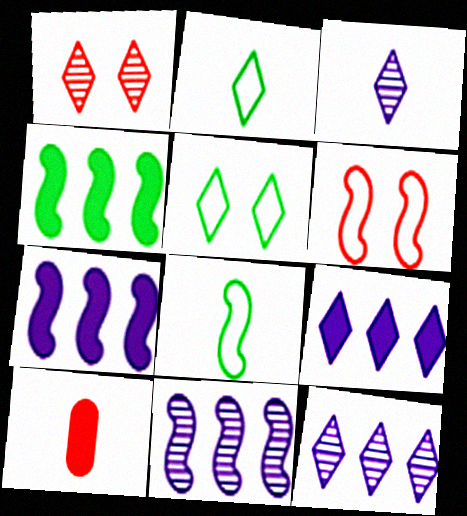[[1, 2, 9], 
[3, 8, 10], 
[5, 10, 11]]